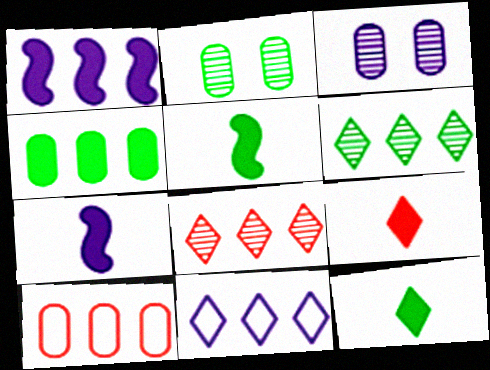[[1, 6, 10], 
[3, 7, 11]]